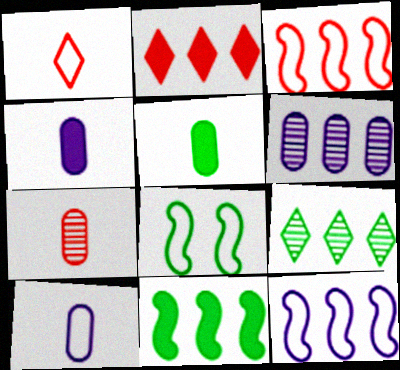[[5, 7, 10], 
[5, 8, 9]]